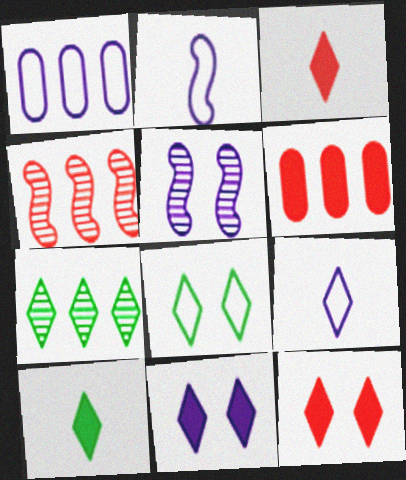[[7, 8, 10], 
[7, 9, 12]]